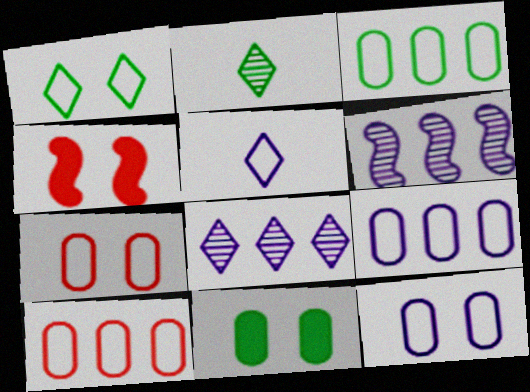[[2, 4, 9], 
[3, 9, 10]]